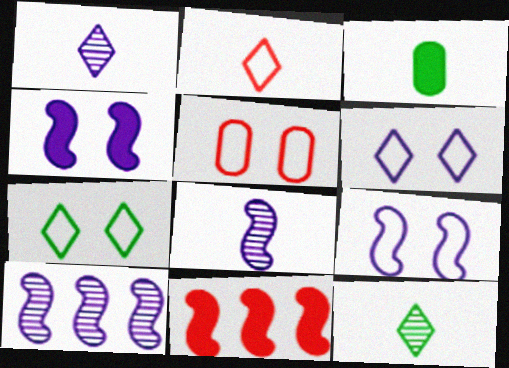[[2, 3, 8], 
[5, 7, 9]]